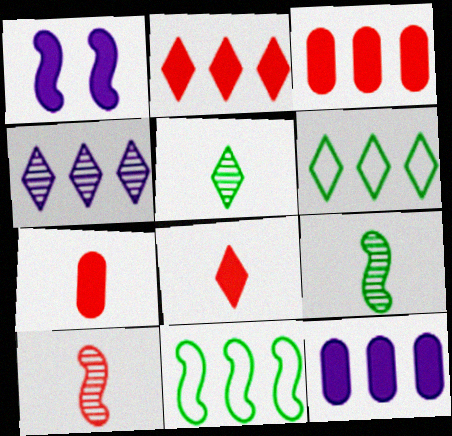[[1, 10, 11], 
[2, 4, 6], 
[3, 4, 11]]